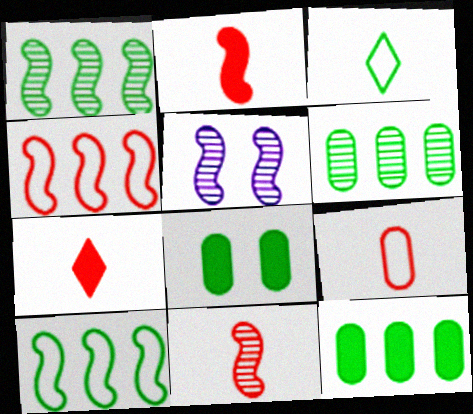[[1, 3, 8], 
[1, 5, 11], 
[2, 5, 10], 
[7, 9, 11]]